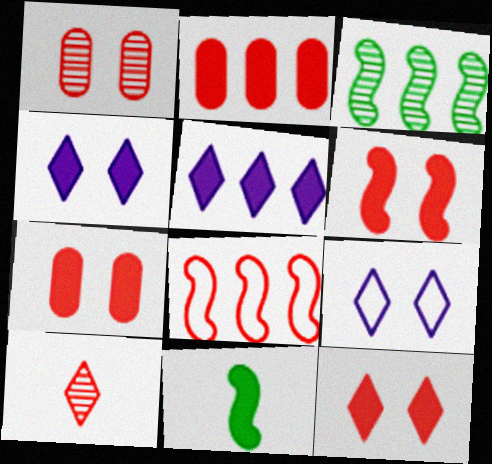[[2, 4, 11], 
[5, 7, 11], 
[6, 7, 12], 
[7, 8, 10]]